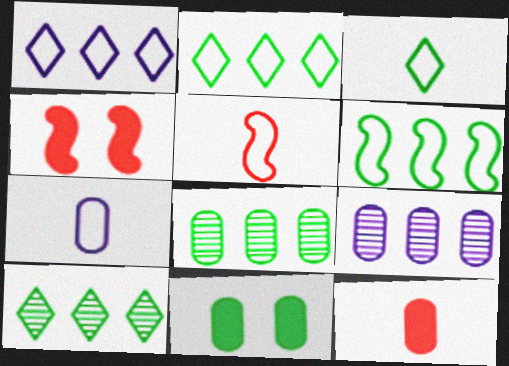[[3, 4, 9], 
[3, 5, 7], 
[4, 7, 10]]